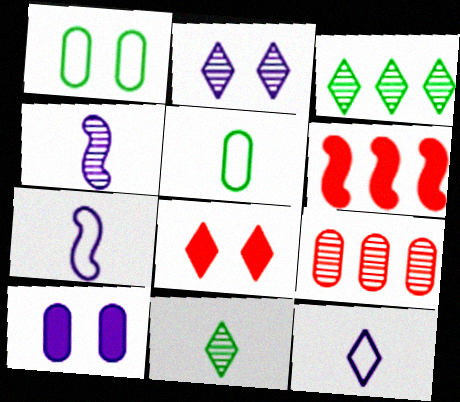[[2, 5, 6], 
[3, 8, 12], 
[5, 9, 10]]